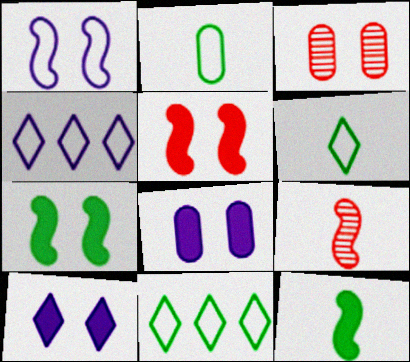[[3, 4, 12], 
[8, 9, 11]]